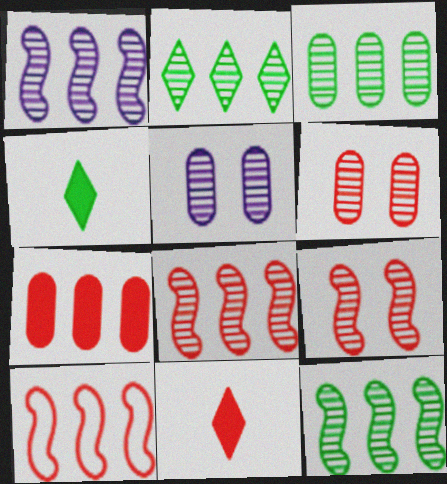[[1, 8, 12], 
[2, 3, 12], 
[4, 5, 10], 
[6, 10, 11]]